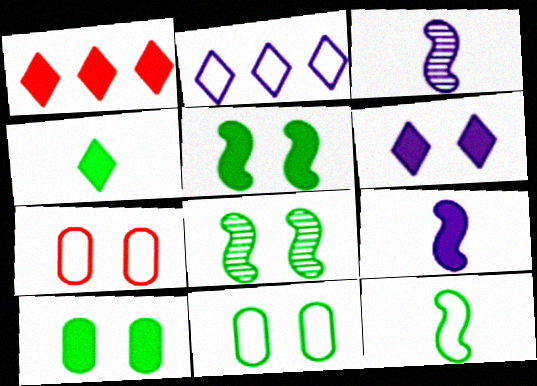[[1, 3, 11], 
[1, 4, 6], 
[1, 9, 10], 
[2, 7, 12], 
[6, 7, 8]]